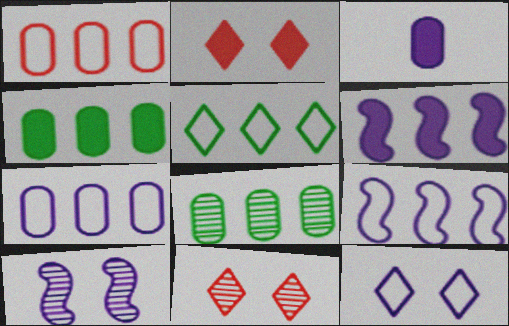[[1, 5, 9]]